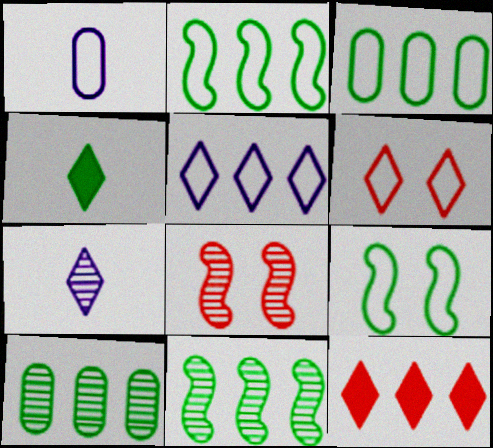[[1, 2, 6], 
[4, 9, 10], 
[7, 8, 10]]